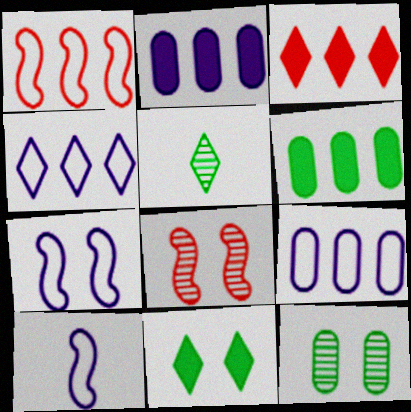[[3, 10, 12]]